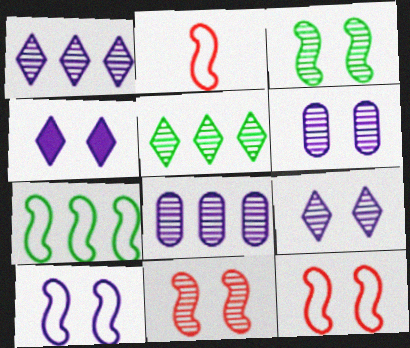[[2, 7, 10], 
[4, 6, 10]]